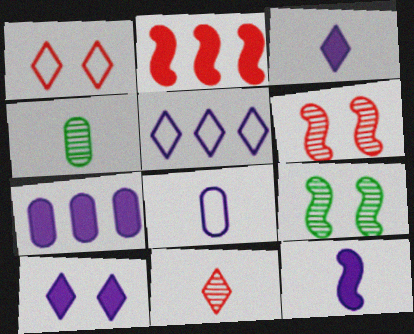[[7, 10, 12]]